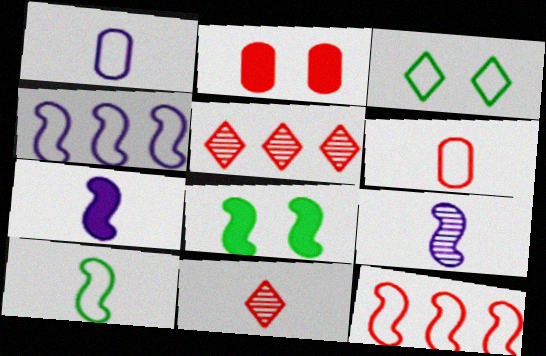[[1, 3, 12], 
[1, 5, 8], 
[2, 11, 12], 
[3, 4, 6], 
[8, 9, 12]]